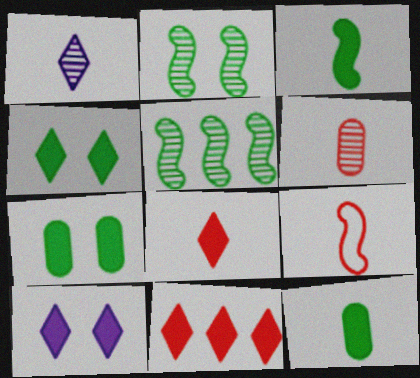[[1, 9, 12], 
[6, 8, 9]]